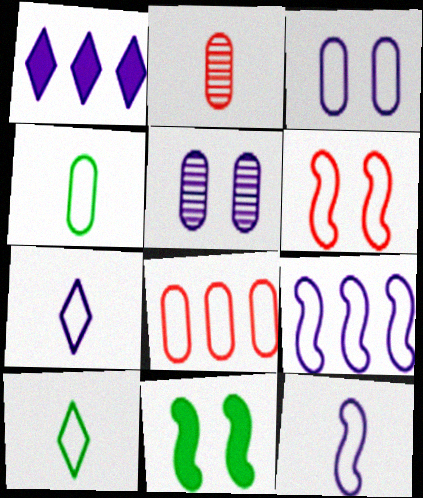[[1, 5, 12], 
[3, 4, 8], 
[3, 7, 9]]